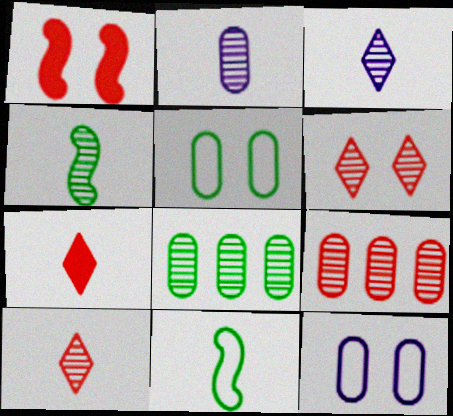[[2, 4, 10], 
[2, 7, 11]]